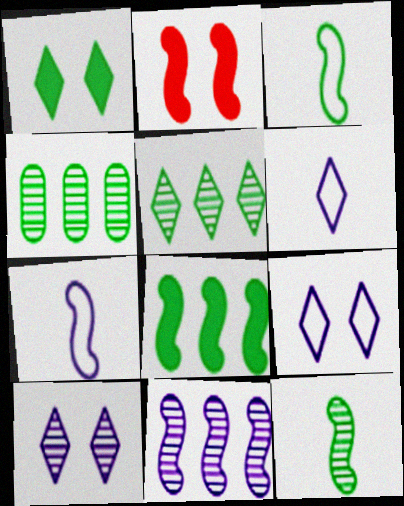[[1, 3, 4], 
[2, 3, 11], 
[2, 4, 6]]